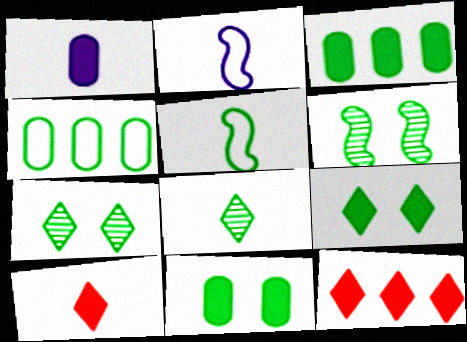[[3, 5, 7]]